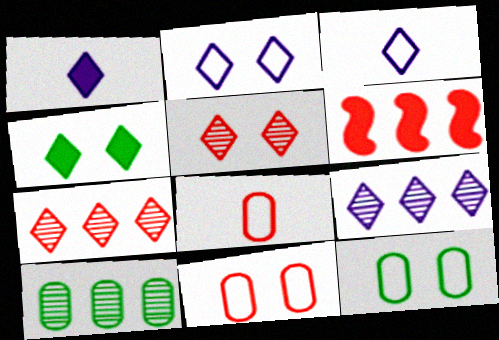[[1, 2, 9], 
[2, 4, 5], 
[3, 4, 7], 
[5, 6, 8]]